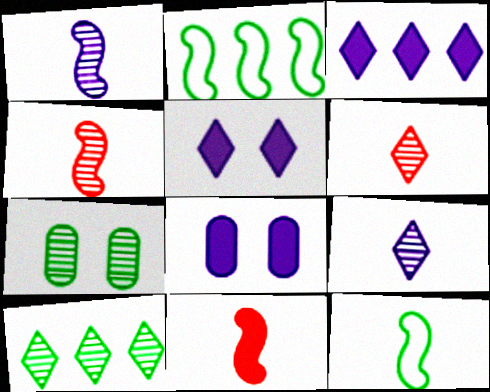[[1, 11, 12], 
[2, 6, 8]]